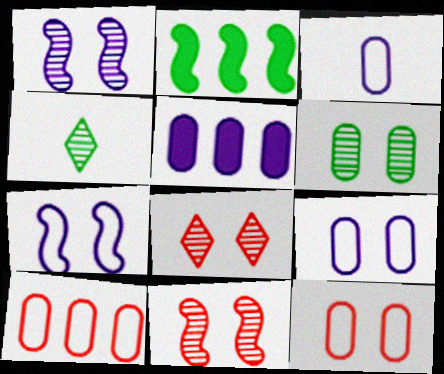[[1, 6, 8], 
[2, 3, 8]]